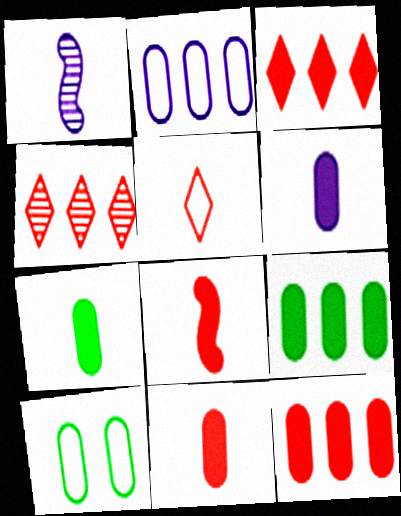[[1, 3, 10], 
[1, 5, 7], 
[6, 7, 11]]